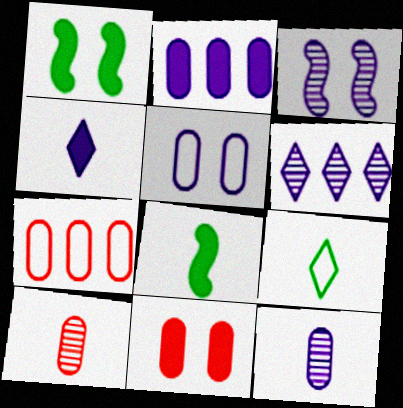[[2, 5, 12], 
[3, 6, 12], 
[7, 10, 11]]